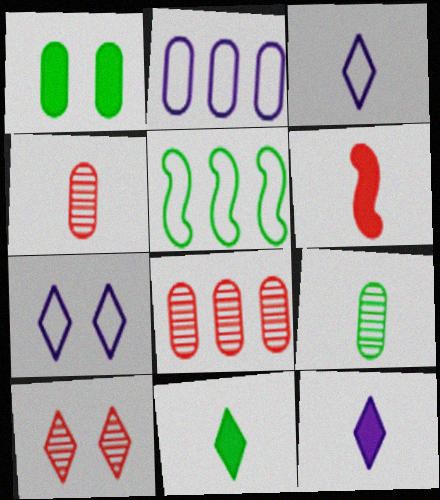[[1, 2, 4], 
[3, 6, 9]]